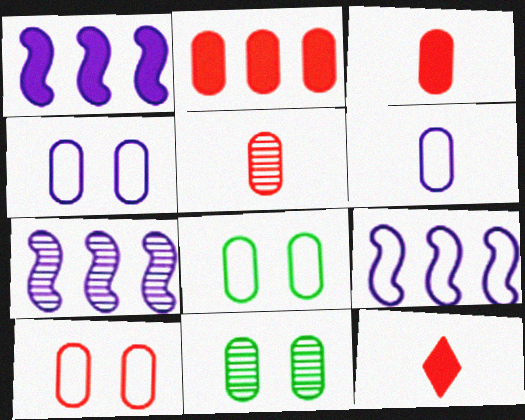[[1, 7, 9], 
[2, 5, 10], 
[2, 6, 11], 
[4, 8, 10], 
[7, 8, 12], 
[9, 11, 12]]